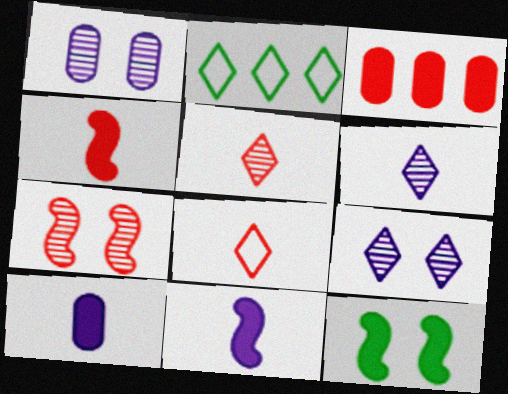[[1, 2, 4], 
[2, 7, 10], 
[3, 7, 8]]